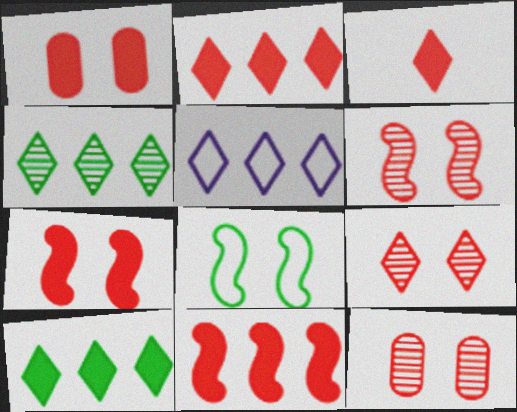[[1, 3, 11], 
[2, 4, 5], 
[6, 9, 12]]